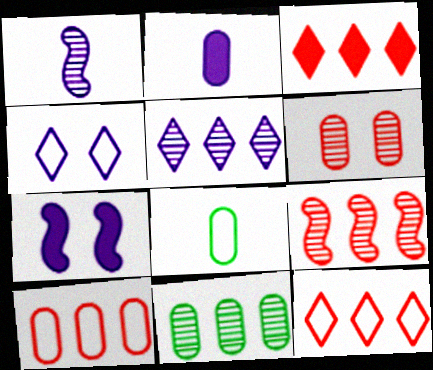[[3, 9, 10], 
[5, 9, 11]]